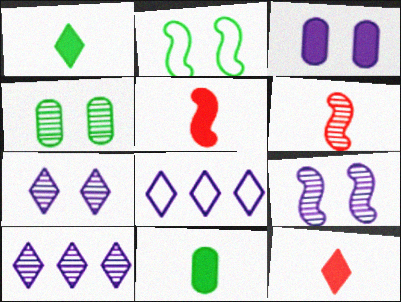[[4, 5, 8], 
[4, 6, 10]]